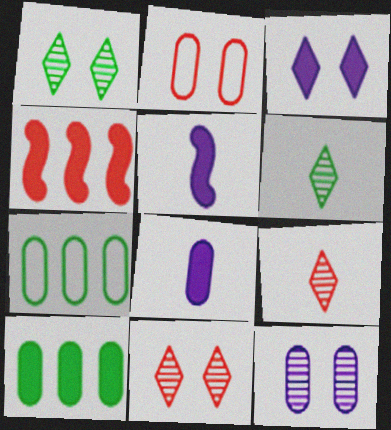[[2, 4, 9], 
[5, 7, 11]]